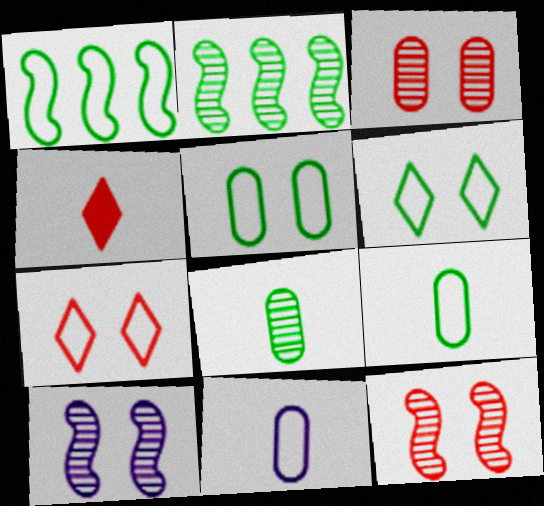[[1, 6, 9], 
[1, 7, 11]]